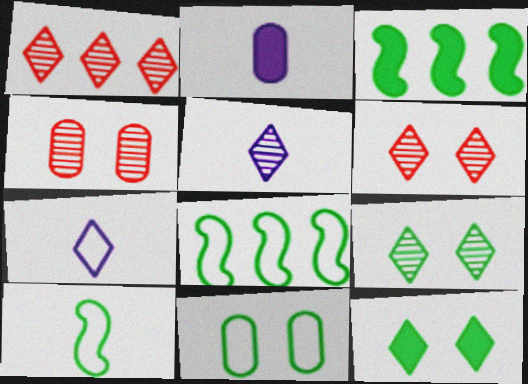[[1, 5, 9], 
[1, 7, 12], 
[2, 6, 8], 
[3, 4, 7]]